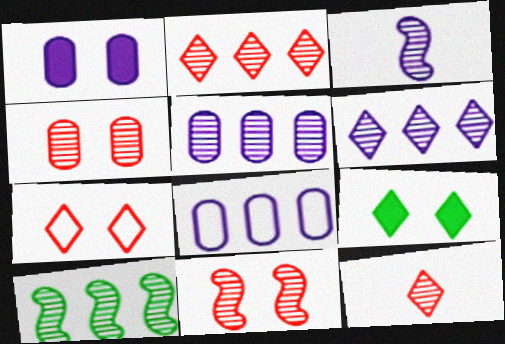[[2, 5, 10], 
[3, 10, 11]]